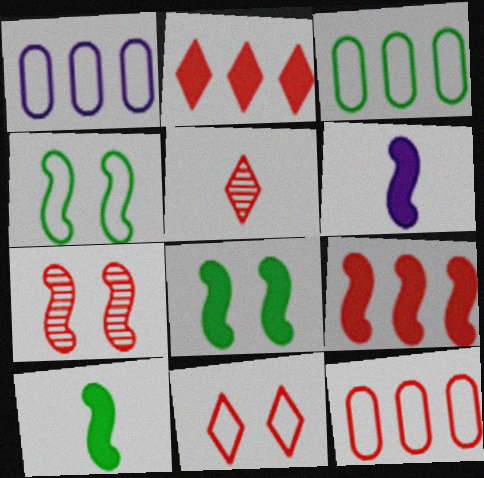[[1, 3, 12], 
[1, 5, 8], 
[2, 5, 11], 
[6, 8, 9]]